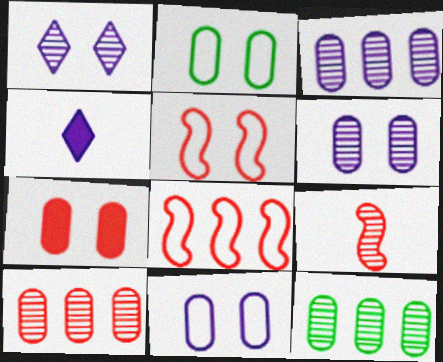[[1, 9, 12], 
[2, 6, 7], 
[3, 10, 12], 
[4, 5, 12]]